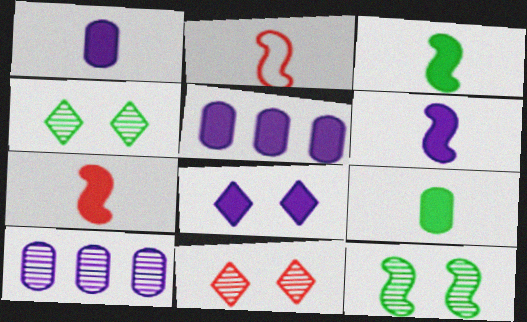[[2, 4, 5], 
[3, 6, 7], 
[5, 6, 8]]